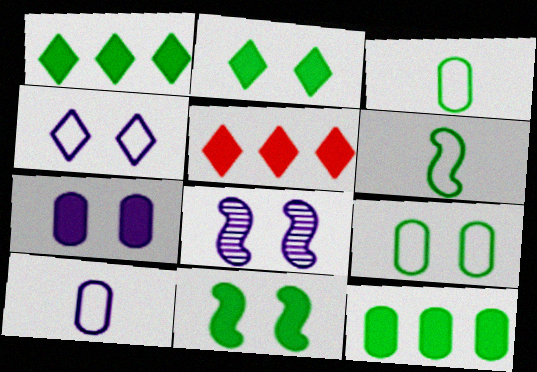[[3, 5, 8], 
[4, 7, 8]]